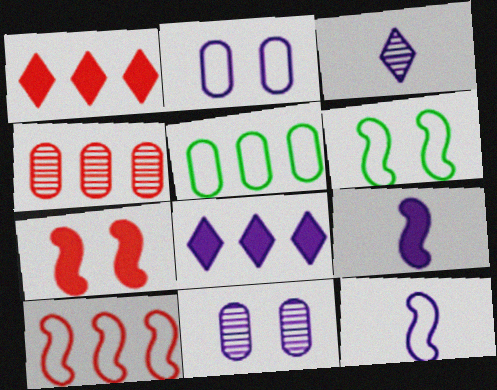[[1, 4, 10], 
[3, 5, 7], 
[6, 10, 12], 
[8, 11, 12]]